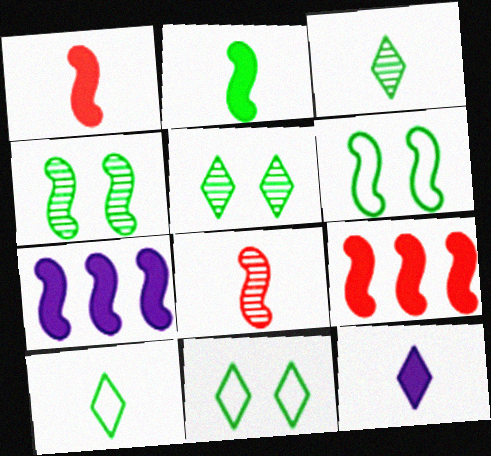[[6, 7, 8]]